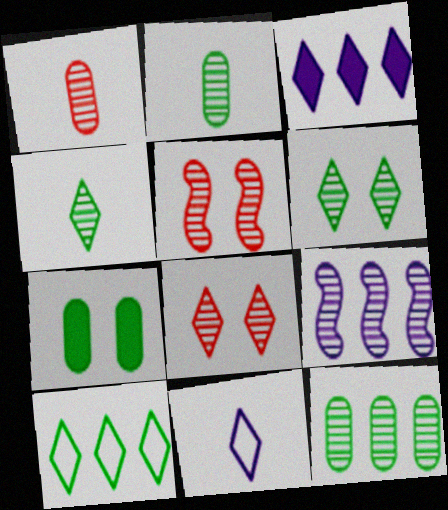[[1, 6, 9], 
[2, 8, 9]]